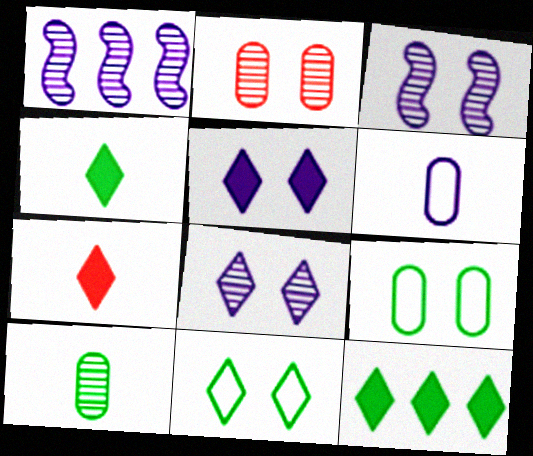[[1, 5, 6], 
[1, 7, 9], 
[5, 7, 12]]